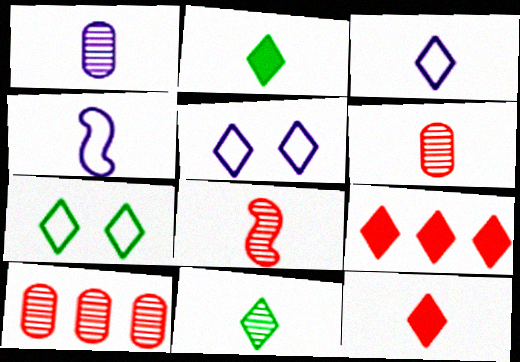[[1, 8, 11], 
[2, 4, 6], 
[3, 11, 12], 
[5, 9, 11]]